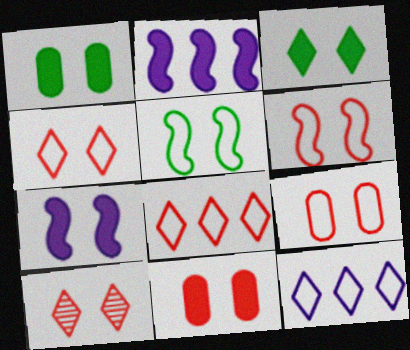[[3, 7, 11], 
[4, 6, 9], 
[6, 10, 11]]